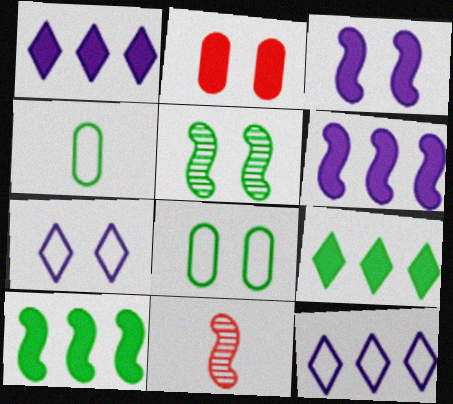[[1, 8, 11], 
[2, 5, 7], 
[4, 5, 9]]